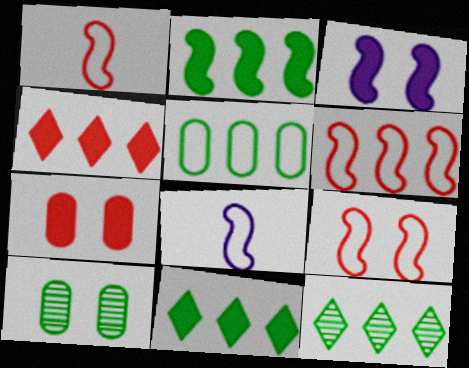[[1, 6, 9], 
[2, 5, 12], 
[4, 8, 10], 
[7, 8, 12]]